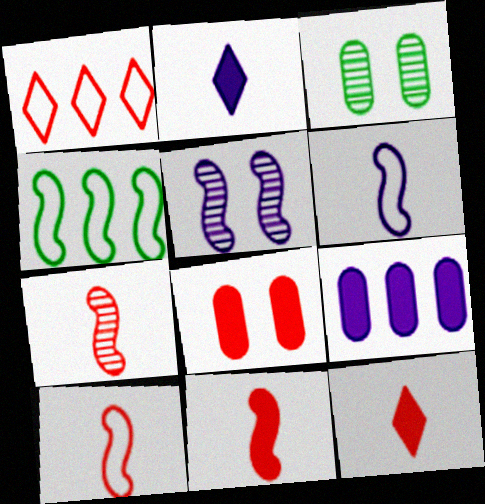[[1, 7, 8], 
[4, 5, 11], 
[7, 10, 11]]